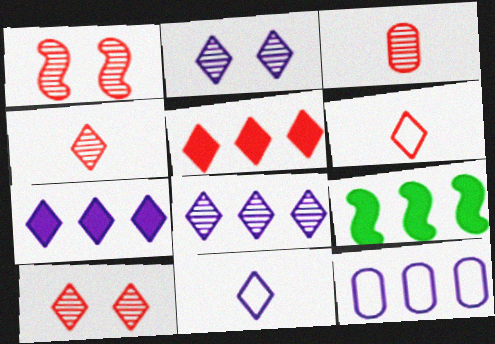[[2, 7, 11], 
[5, 6, 10]]